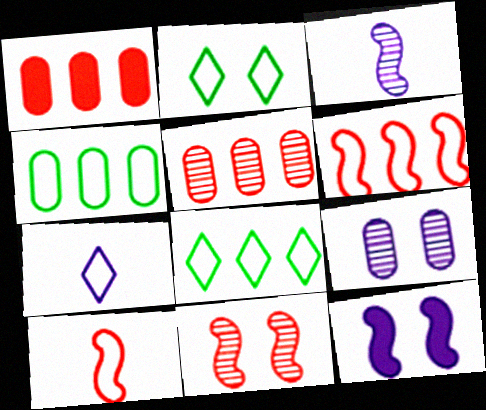[[1, 2, 3]]